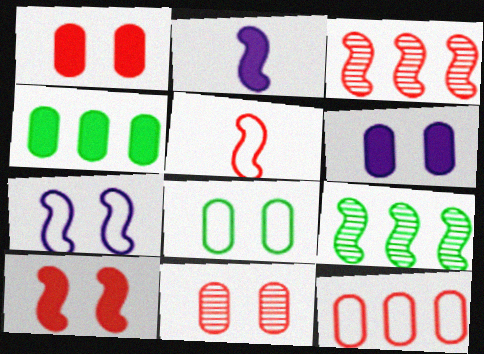[[3, 5, 10], 
[6, 8, 11]]